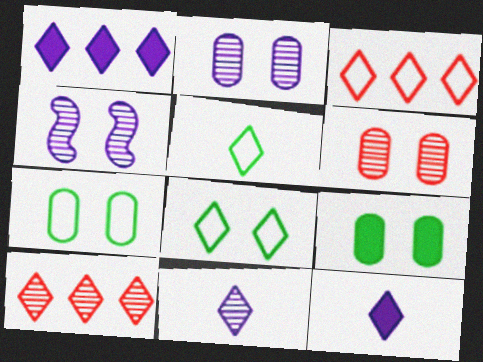[[8, 10, 12]]